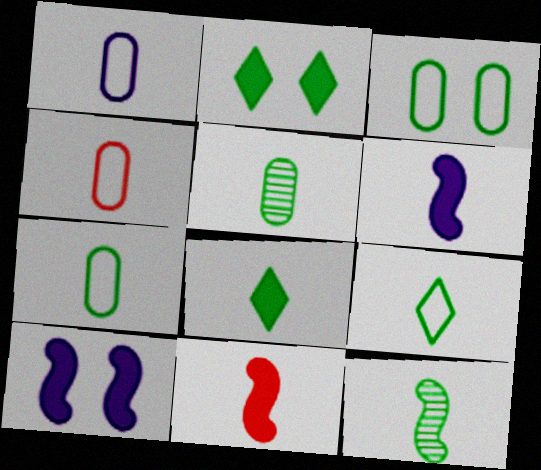[[1, 4, 7], 
[7, 8, 12]]